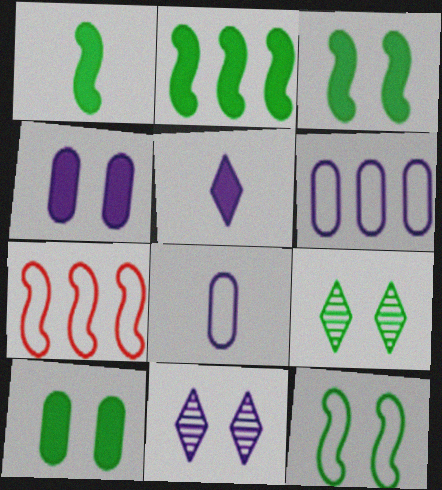[[1, 2, 3], 
[9, 10, 12]]